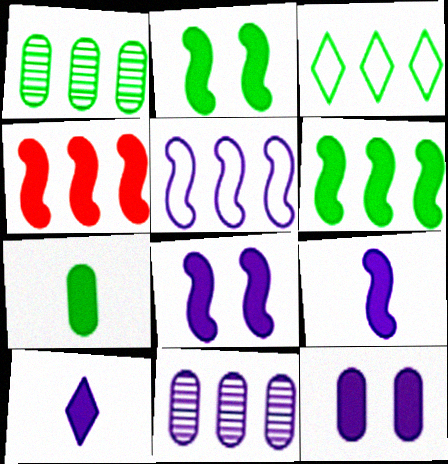[[1, 3, 6], 
[2, 4, 9], 
[3, 4, 11]]